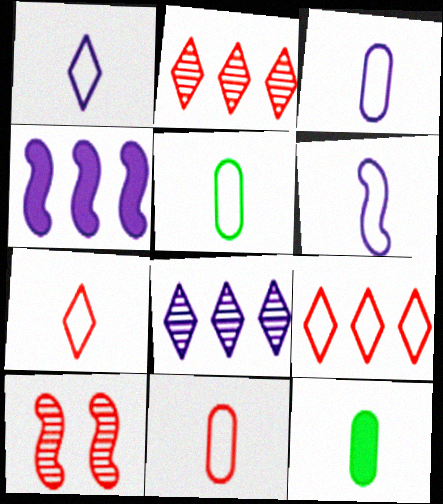[[1, 3, 6], 
[3, 5, 11], 
[5, 6, 7]]